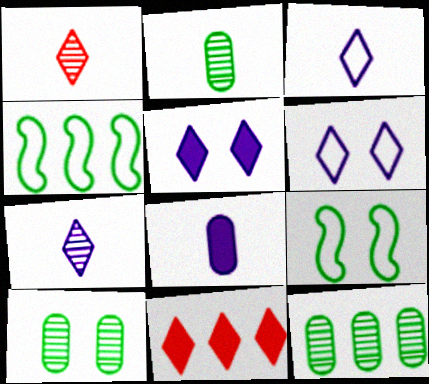[[2, 10, 12]]